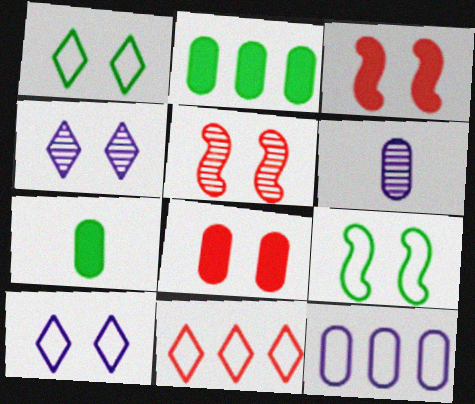[[4, 8, 9]]